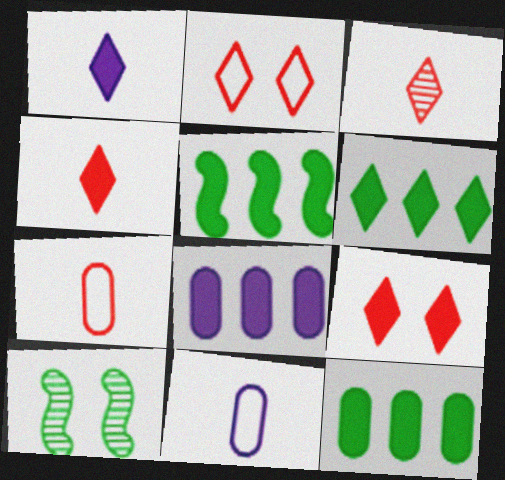[[1, 6, 9], 
[5, 6, 12]]